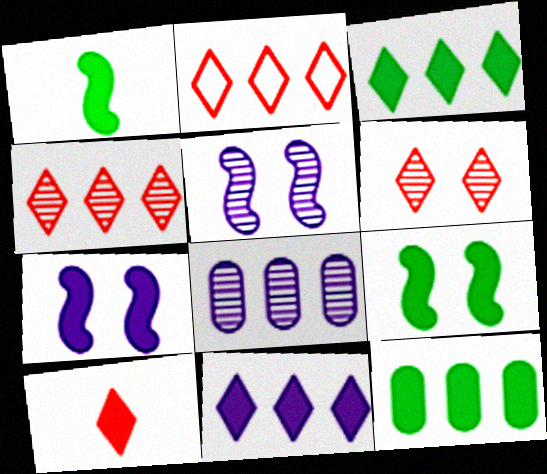[[2, 6, 10], 
[7, 10, 12]]